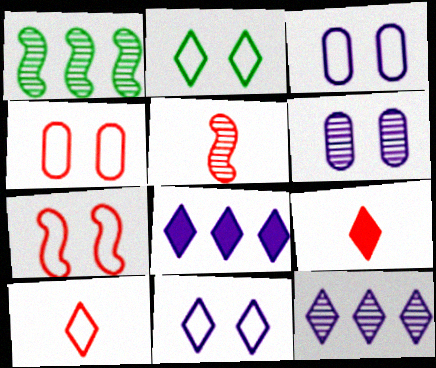[[1, 3, 9], 
[2, 3, 7], 
[2, 9, 12]]